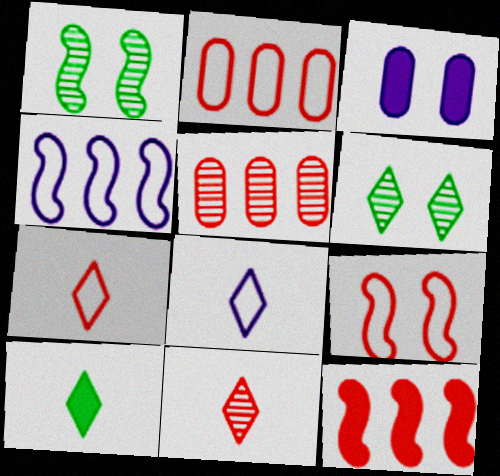[[2, 7, 9], 
[3, 6, 9], 
[3, 10, 12], 
[8, 10, 11]]